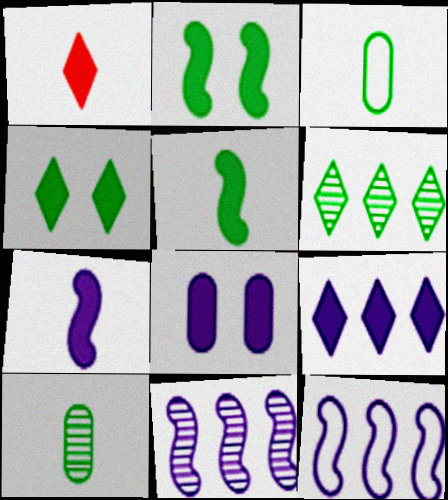[[1, 4, 9], 
[2, 3, 6], 
[7, 8, 9]]